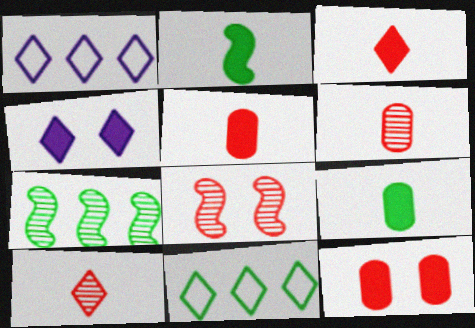[[1, 8, 9], 
[4, 10, 11]]